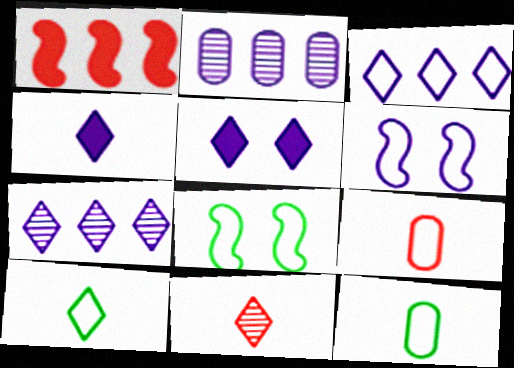[[2, 4, 6], 
[3, 8, 9], 
[4, 10, 11]]